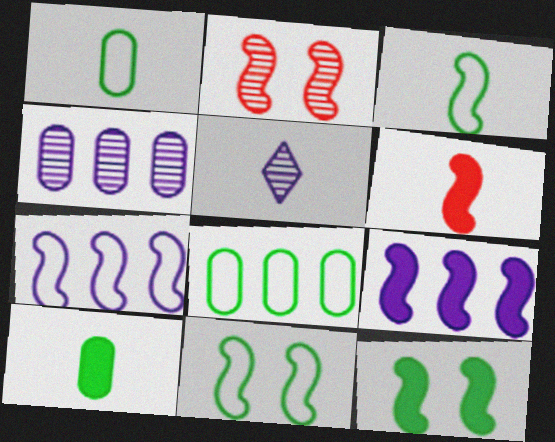[[1, 5, 6], 
[2, 3, 9], 
[6, 9, 12]]